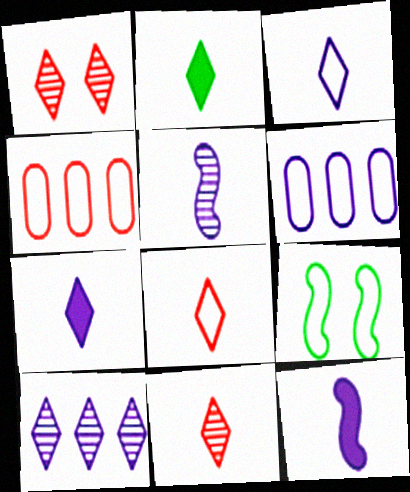[[2, 3, 11], 
[3, 4, 9], 
[6, 8, 9]]